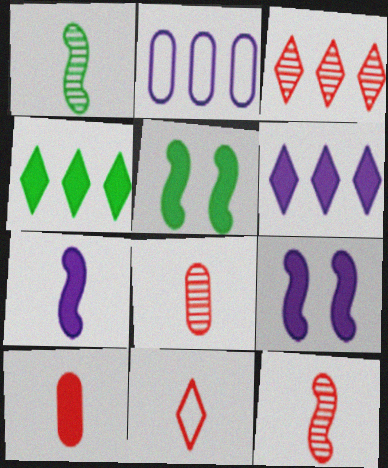[[4, 9, 10], 
[5, 6, 10], 
[10, 11, 12]]